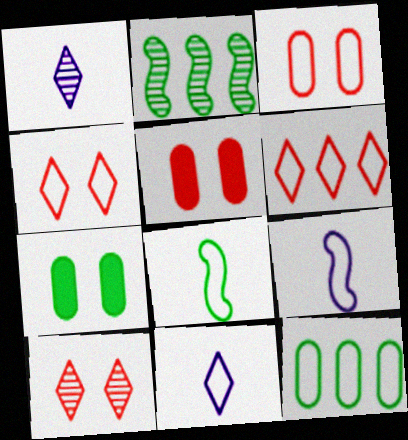[[2, 5, 11], 
[4, 9, 12]]